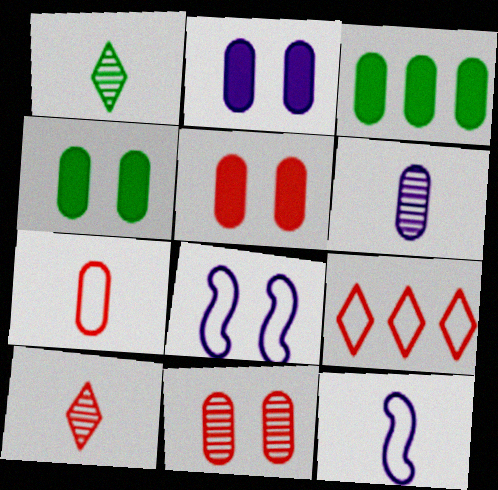[[2, 4, 5], 
[3, 8, 10]]